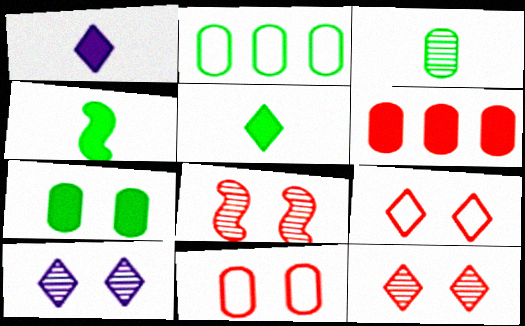[[1, 2, 8], 
[2, 3, 7]]